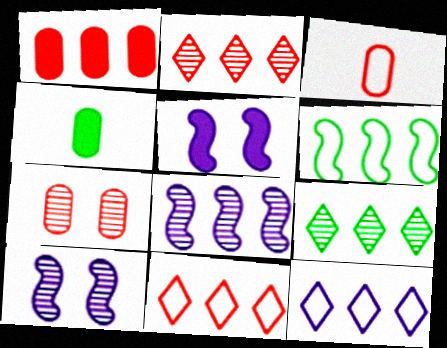[[1, 3, 7], 
[3, 5, 9], 
[4, 10, 11]]